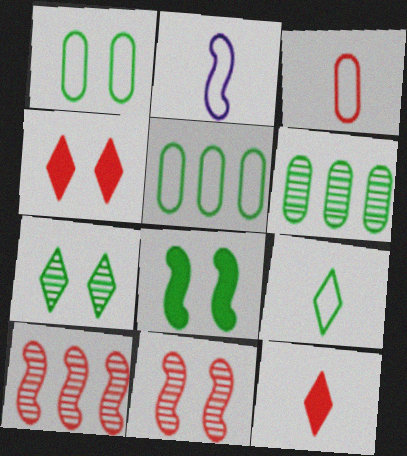[[1, 7, 8], 
[2, 3, 9], 
[2, 4, 6], 
[2, 8, 10], 
[3, 4, 10], 
[6, 8, 9]]